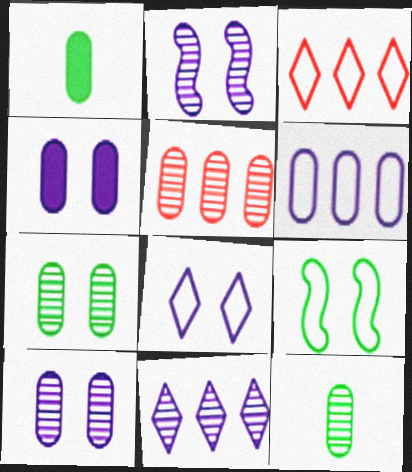[[1, 2, 3], 
[2, 4, 8], 
[5, 10, 12]]